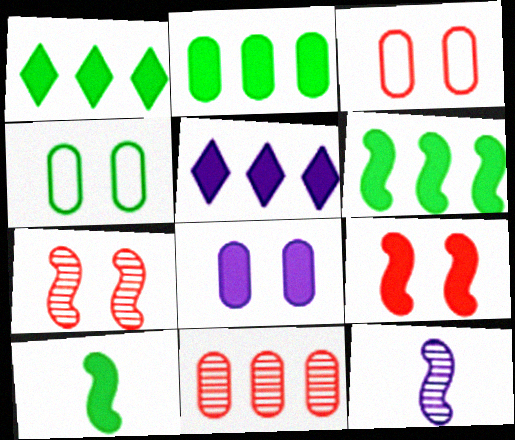[[1, 2, 6], 
[1, 3, 12]]